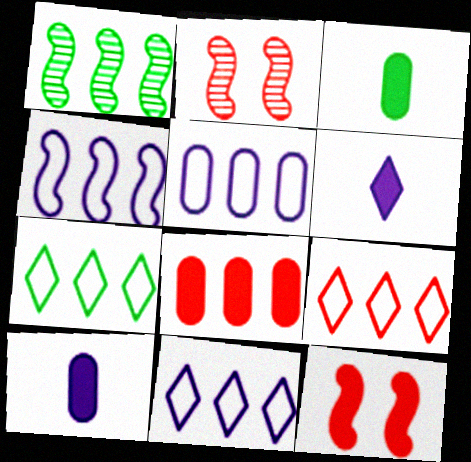[[1, 8, 11], 
[2, 3, 11], 
[2, 7, 10], 
[4, 5, 11], 
[7, 9, 11]]